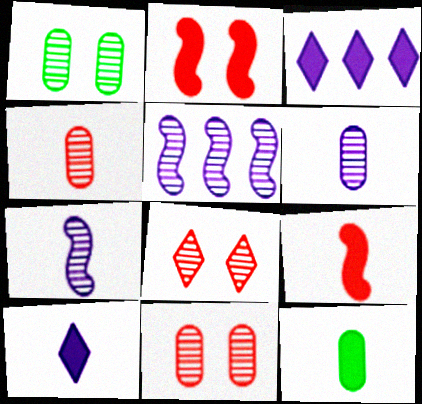[[2, 3, 12], 
[9, 10, 12]]